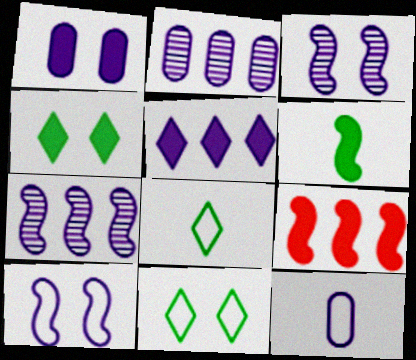[[1, 2, 12], 
[3, 5, 12]]